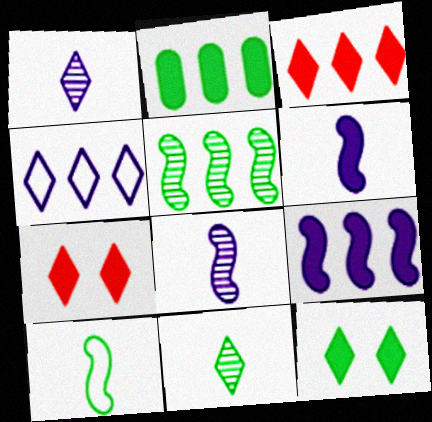[[2, 3, 9], 
[2, 6, 7], 
[4, 7, 11]]